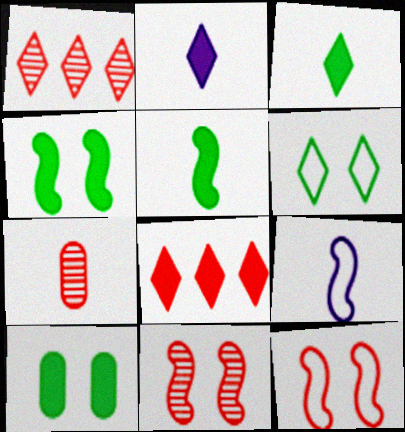[[1, 2, 6], 
[1, 7, 11], 
[1, 9, 10], 
[3, 7, 9], 
[7, 8, 12]]